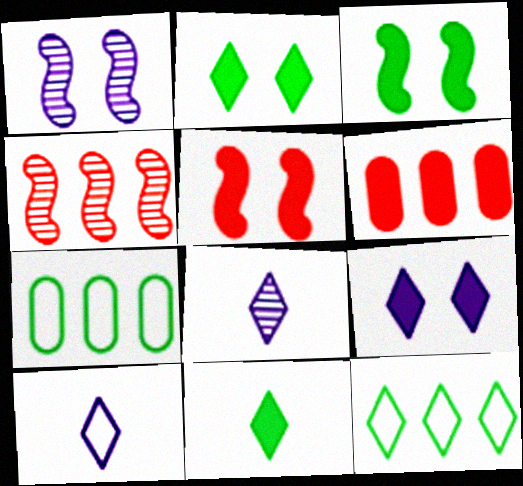[[5, 7, 8]]